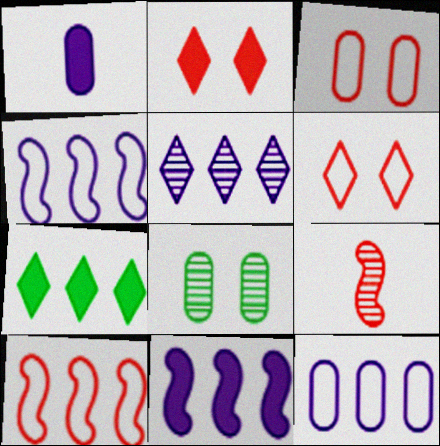[[5, 8, 9], 
[5, 11, 12]]